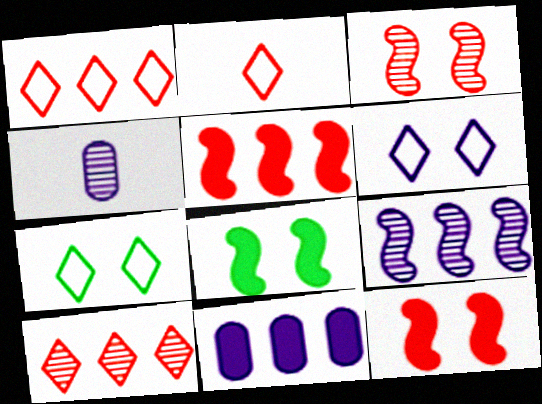[[1, 4, 8], 
[4, 5, 7]]